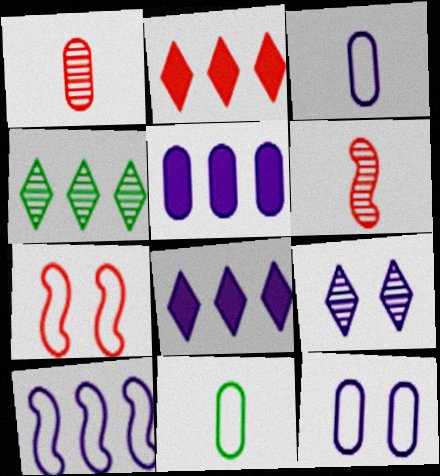[[1, 2, 7]]